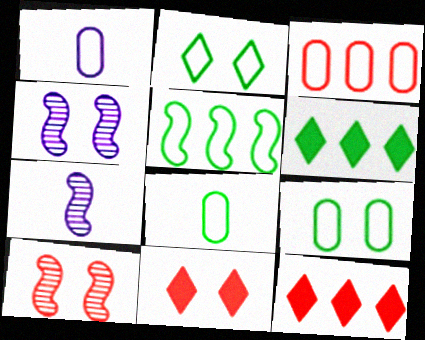[[1, 3, 9], 
[1, 6, 10], 
[2, 5, 8], 
[4, 8, 12], 
[4, 9, 11], 
[7, 9, 12]]